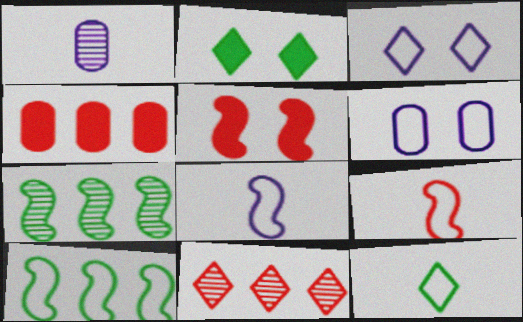[[5, 7, 8]]